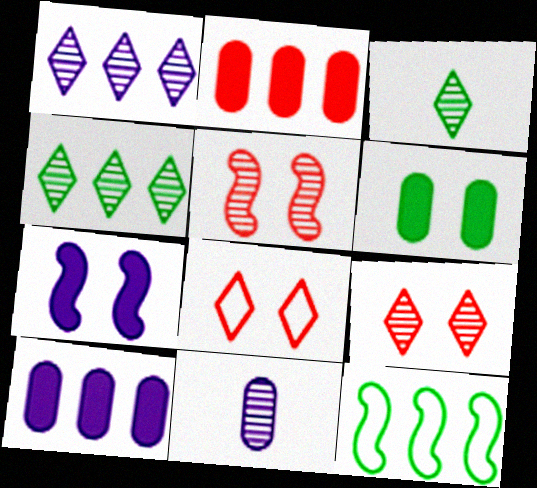[[1, 2, 12], 
[1, 3, 9], 
[3, 6, 12], 
[4, 5, 11]]